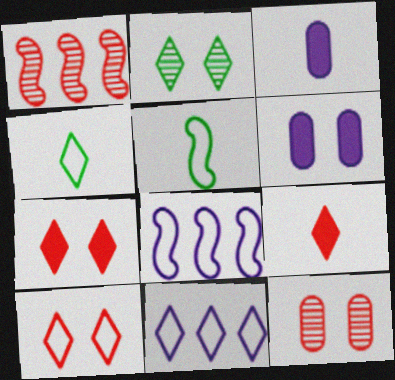[[1, 4, 6], 
[2, 9, 11], 
[4, 10, 11]]